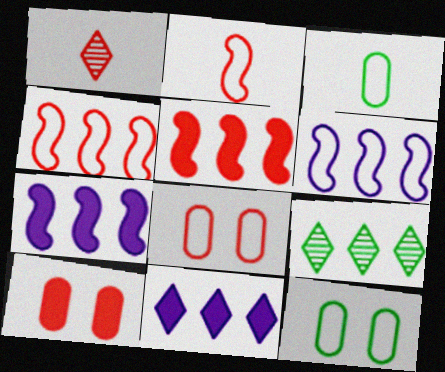[[1, 4, 10], 
[1, 5, 8], 
[1, 7, 12]]